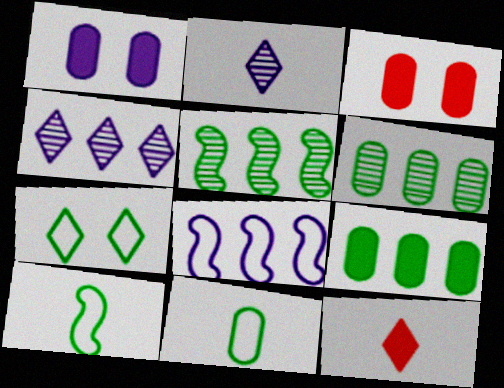[[1, 2, 8], 
[3, 4, 10], 
[4, 7, 12]]